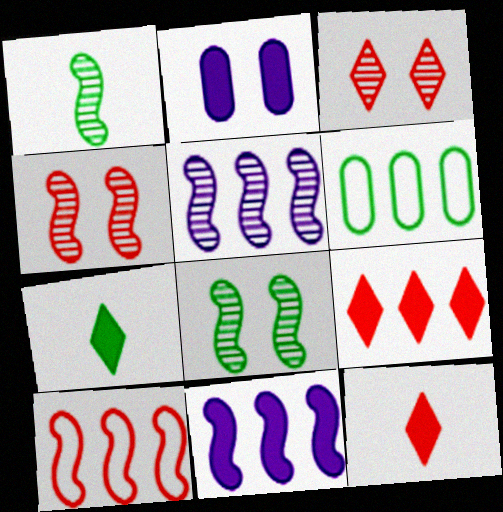[[1, 4, 5], 
[5, 6, 9], 
[6, 7, 8]]